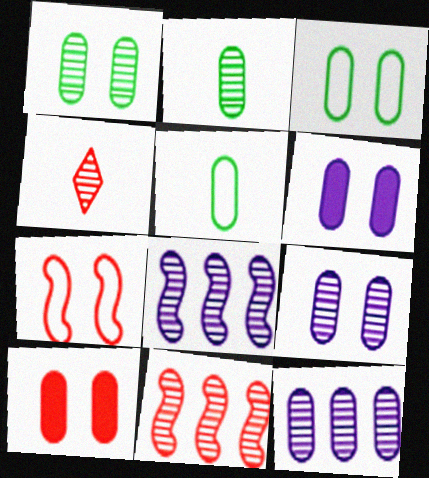[[1, 4, 8], 
[3, 9, 10], 
[5, 10, 12]]